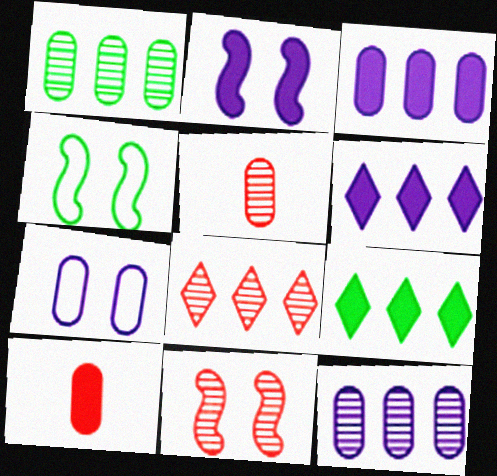[[1, 7, 10], 
[2, 4, 11], 
[2, 9, 10], 
[4, 5, 6], 
[5, 8, 11]]